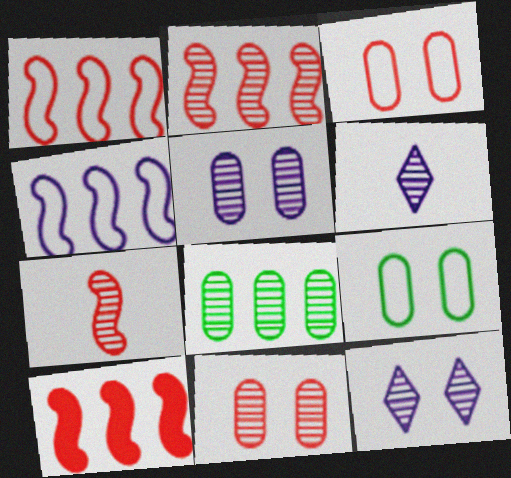[[1, 2, 10], 
[6, 9, 10], 
[7, 8, 12]]